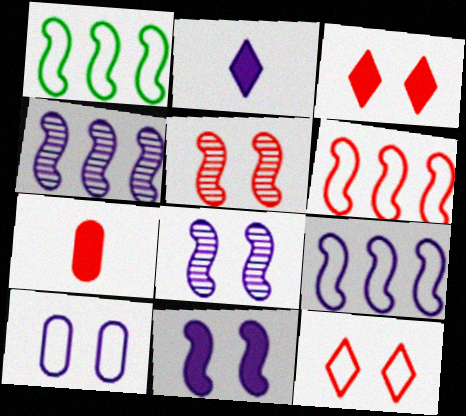[[1, 6, 9], 
[2, 4, 10]]